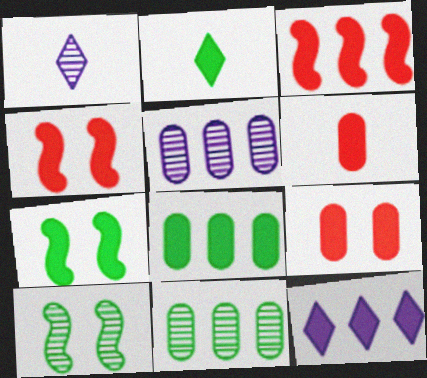[[2, 7, 8], 
[3, 8, 12], 
[6, 7, 12]]